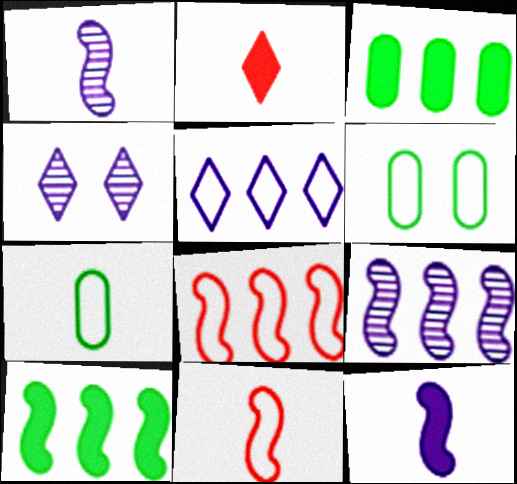[[1, 2, 7], 
[2, 6, 9], 
[3, 4, 11], 
[5, 6, 11], 
[8, 9, 10]]